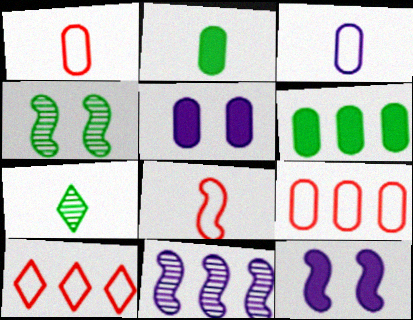[[6, 10, 11], 
[7, 9, 12]]